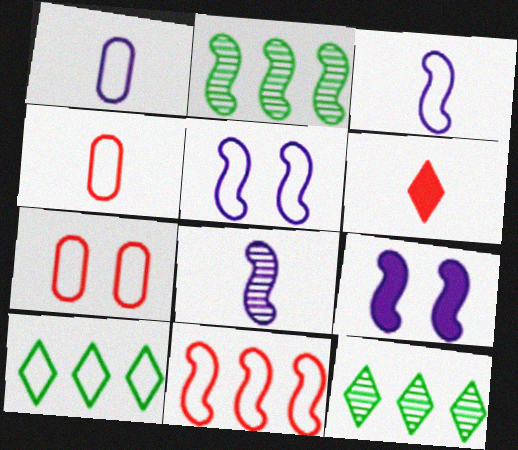[[3, 7, 10], 
[4, 5, 10], 
[4, 9, 12]]